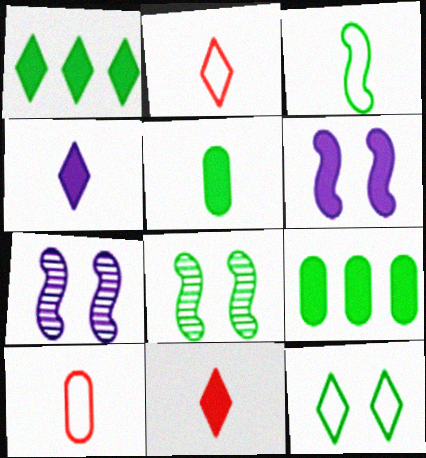[[1, 7, 10], 
[2, 7, 9], 
[6, 9, 11]]